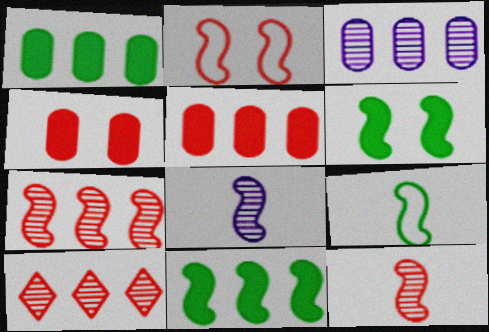[[2, 8, 11]]